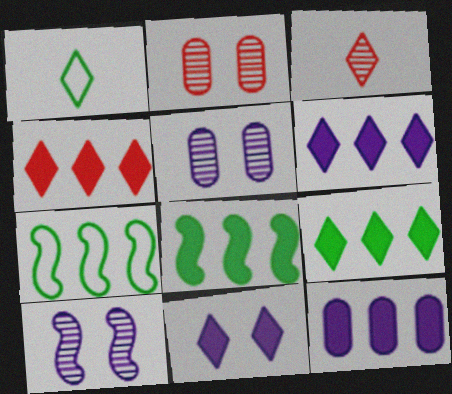[[4, 6, 9], 
[4, 8, 12]]